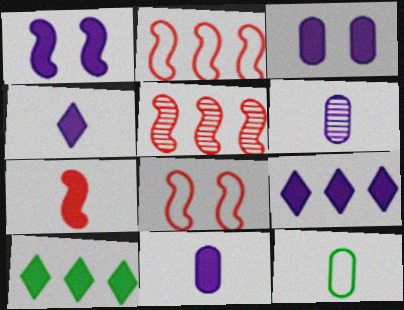[[1, 9, 11], 
[3, 7, 10], 
[5, 7, 8], 
[6, 8, 10]]